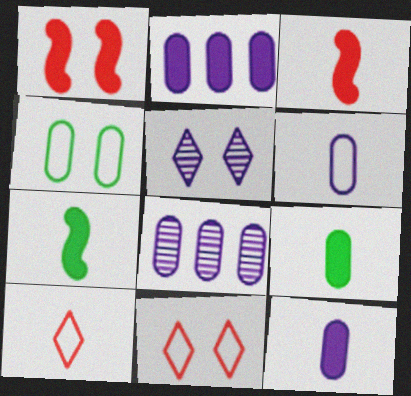[[1, 4, 5], 
[7, 8, 11]]